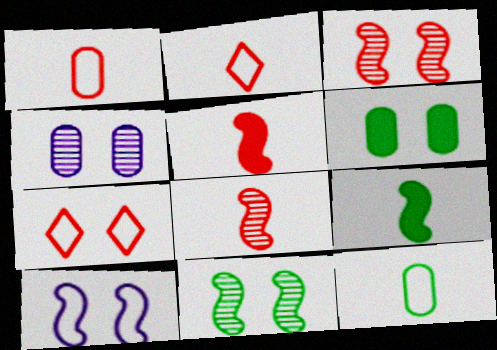[]